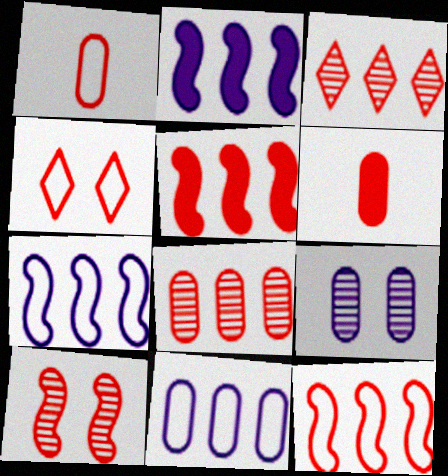[[1, 4, 12]]